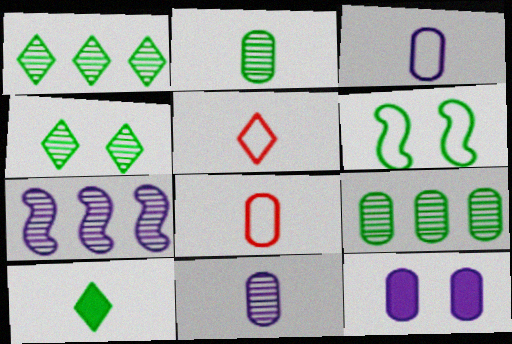[[6, 9, 10], 
[8, 9, 12]]